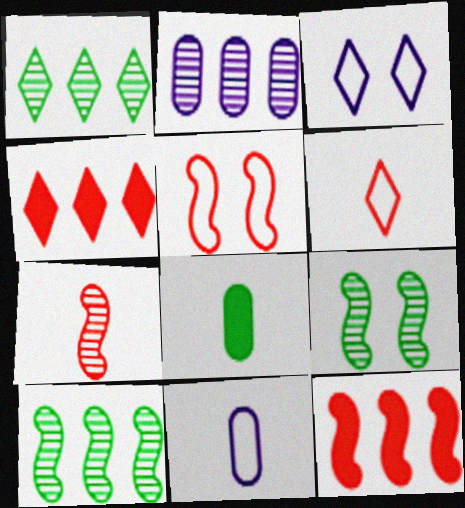[[4, 9, 11], 
[5, 7, 12]]